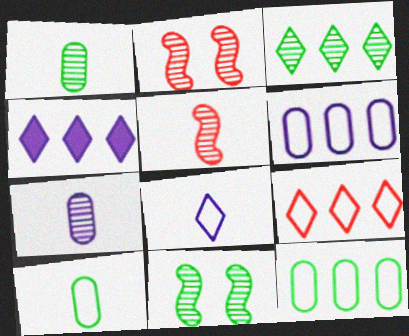[[1, 3, 11], 
[2, 3, 7], 
[2, 4, 10], 
[3, 4, 9]]